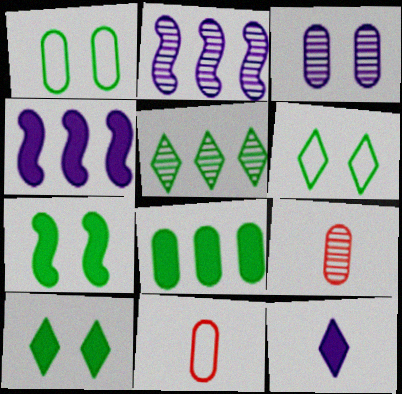[[2, 10, 11], 
[3, 8, 11], 
[4, 6, 9]]